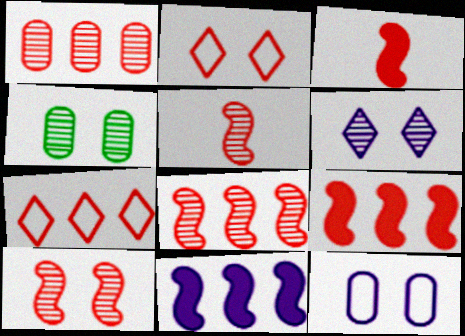[[1, 2, 3], 
[1, 7, 9], 
[4, 6, 10], 
[5, 8, 10]]